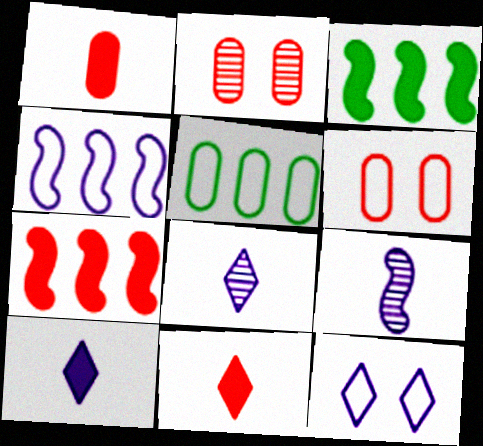[[3, 6, 8]]